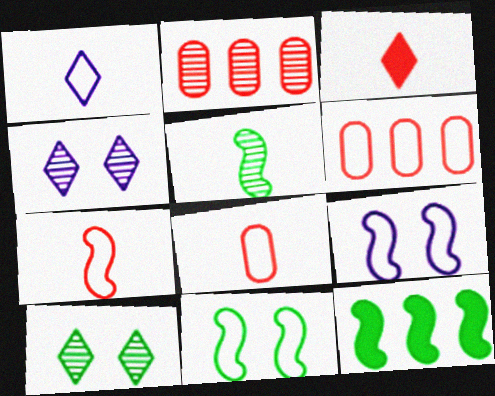[[1, 6, 11], 
[2, 4, 5], 
[4, 8, 12], 
[5, 11, 12]]